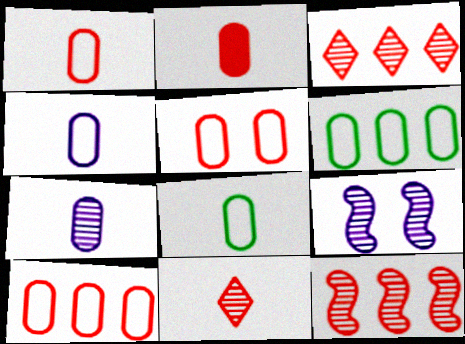[[1, 4, 8], 
[1, 5, 10], 
[2, 7, 8], 
[4, 5, 6]]